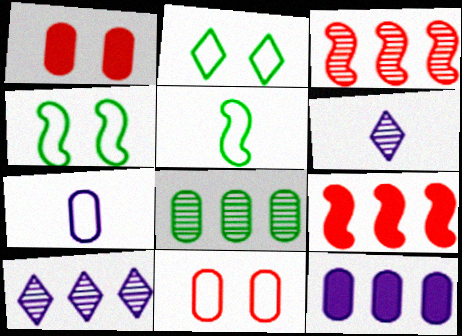[[1, 5, 10], 
[1, 7, 8], 
[3, 8, 10]]